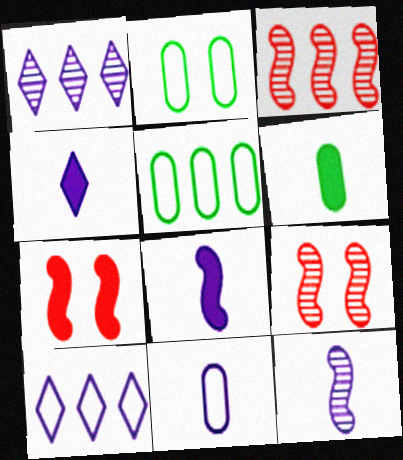[[2, 3, 4], 
[4, 5, 9], 
[4, 11, 12], 
[6, 9, 10]]